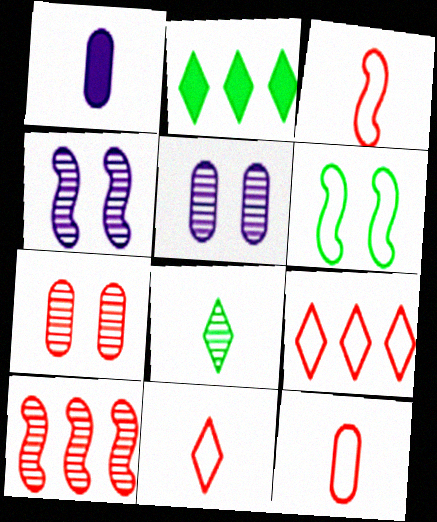[[1, 3, 8], 
[2, 3, 5], 
[2, 4, 12], 
[3, 11, 12], 
[5, 8, 10]]